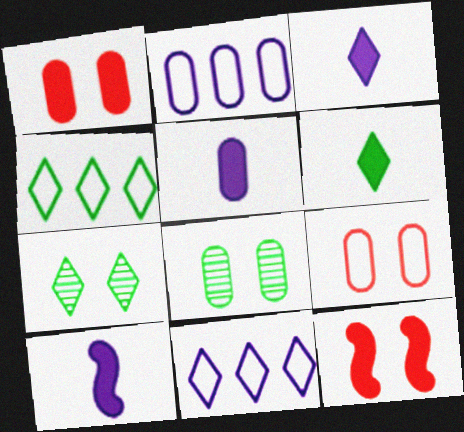[[3, 5, 10], 
[4, 6, 7]]